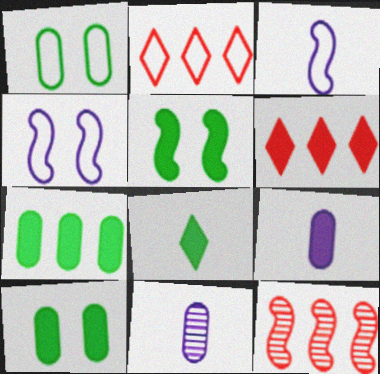[[1, 2, 3], 
[2, 5, 11], 
[3, 5, 12], 
[5, 6, 9], 
[5, 7, 8]]